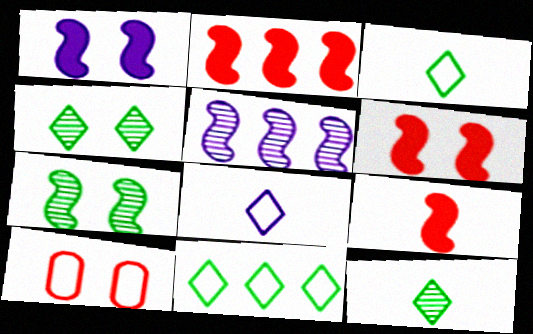[[1, 4, 10], 
[2, 6, 9]]